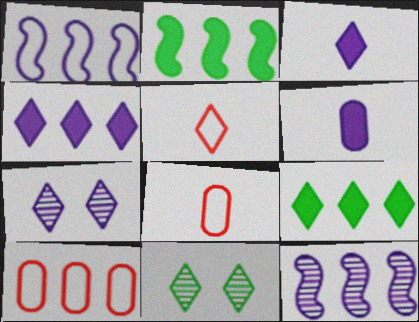[[1, 6, 7], 
[2, 7, 8], 
[4, 5, 11], 
[5, 7, 9], 
[9, 10, 12]]